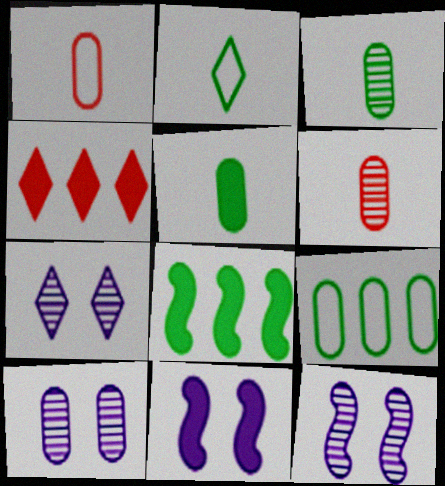[[1, 7, 8], 
[2, 4, 7], 
[4, 5, 11], 
[7, 10, 12]]